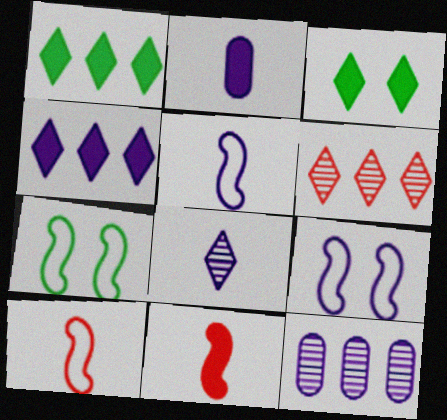[[2, 5, 8], 
[2, 6, 7], 
[3, 10, 12]]